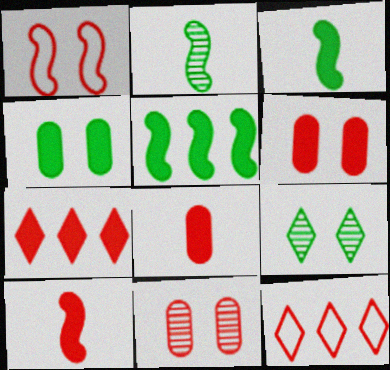[[6, 7, 10], 
[10, 11, 12]]